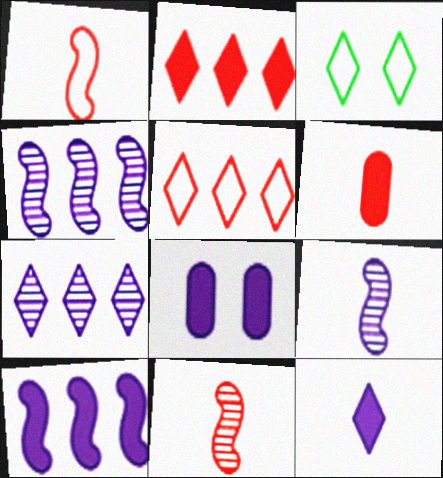[[3, 4, 6], 
[8, 10, 12]]